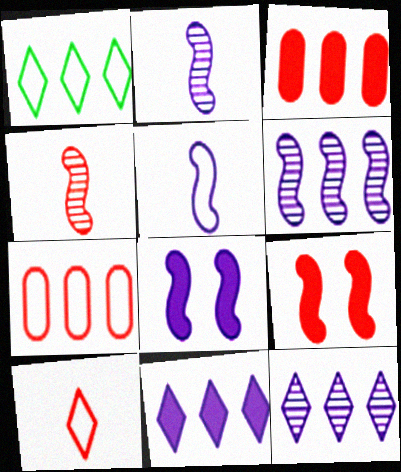[[1, 3, 6], 
[5, 6, 8]]